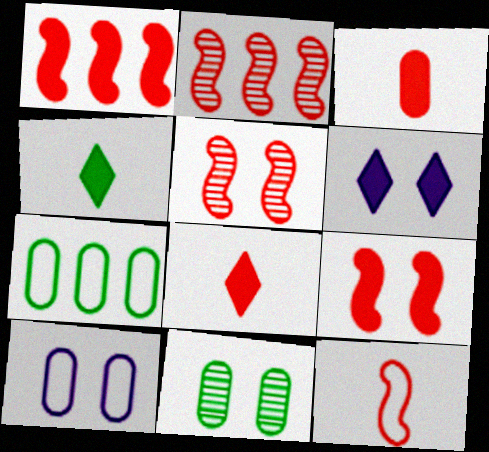[[1, 5, 12], 
[2, 4, 10], 
[2, 9, 12]]